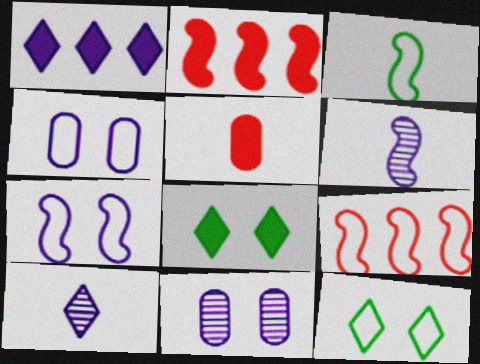[[1, 4, 6], 
[3, 5, 10], 
[3, 7, 9]]